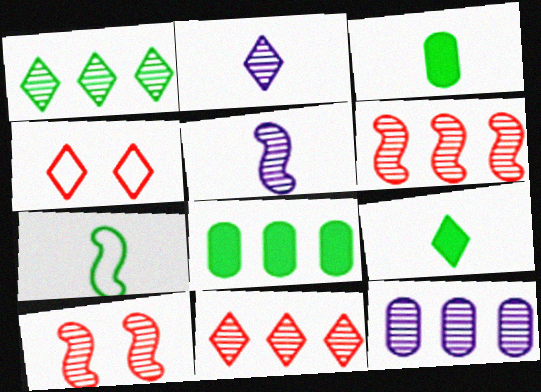[[1, 6, 12], 
[4, 5, 8]]